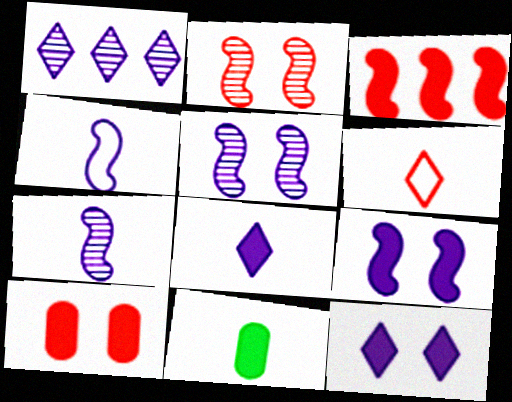[[3, 11, 12], 
[6, 7, 11]]